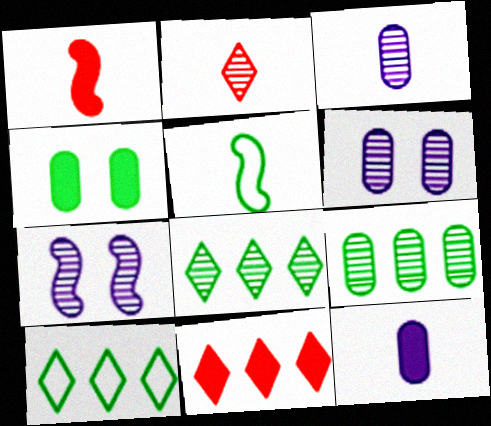[[1, 6, 10], 
[2, 5, 12], 
[2, 7, 9], 
[4, 5, 8], 
[5, 6, 11]]